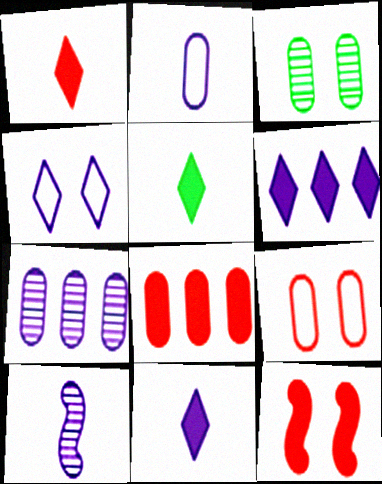[[1, 5, 11], 
[1, 8, 12], 
[2, 3, 8], 
[2, 10, 11], 
[3, 4, 12]]